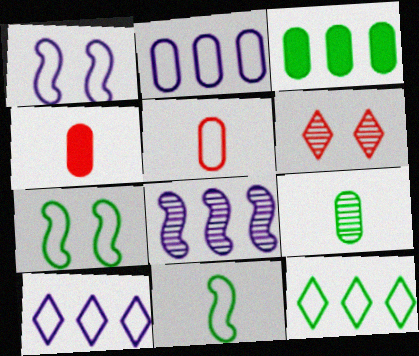[[1, 5, 12], 
[5, 7, 10], 
[6, 8, 9]]